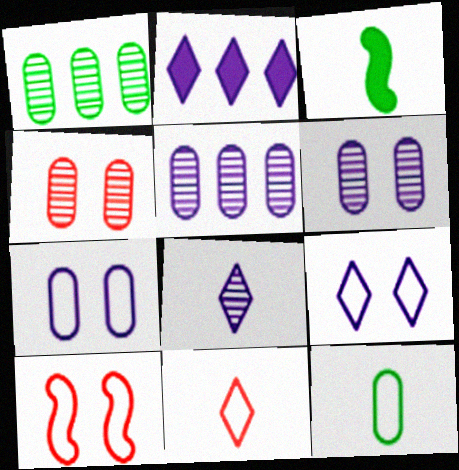[[2, 8, 9]]